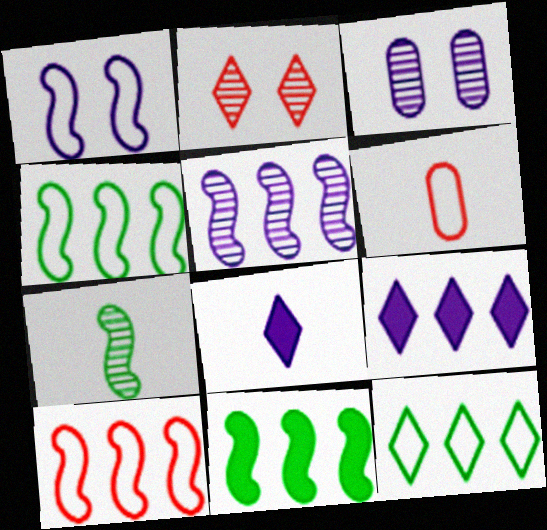[[1, 6, 12], 
[2, 8, 12], 
[5, 10, 11], 
[6, 7, 8]]